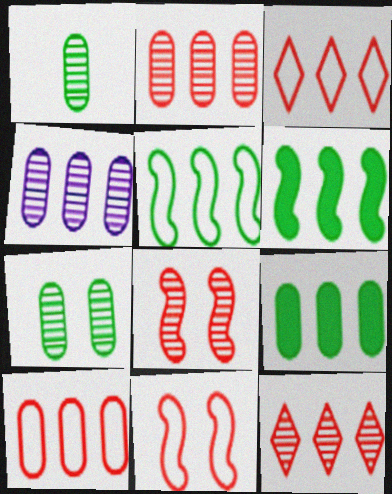[[3, 4, 6], 
[4, 9, 10]]